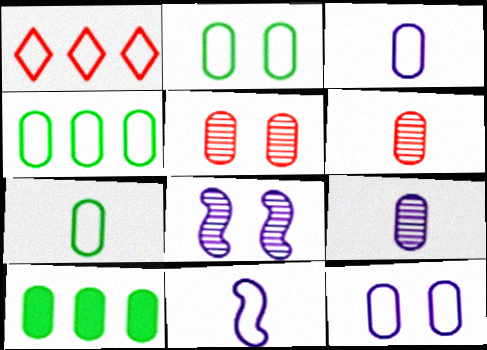[[1, 2, 11], 
[2, 4, 7], 
[3, 5, 10], 
[6, 10, 12]]